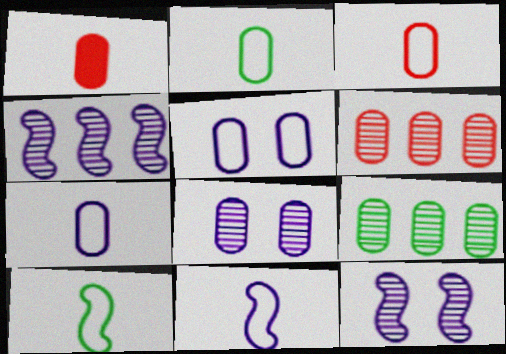[[1, 5, 9], 
[2, 3, 7]]